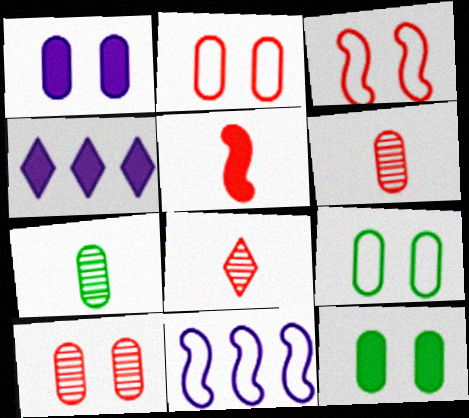[[1, 9, 10], 
[3, 4, 7], 
[4, 5, 12], 
[8, 11, 12]]